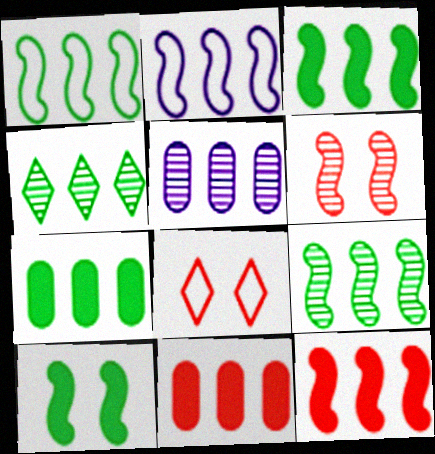[[1, 3, 9], 
[1, 4, 7], 
[2, 4, 11], 
[2, 9, 12]]